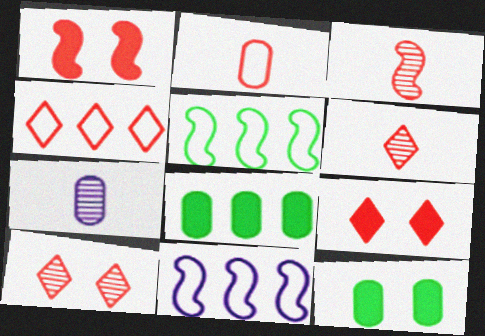[[4, 6, 9], 
[5, 7, 9], 
[6, 11, 12]]